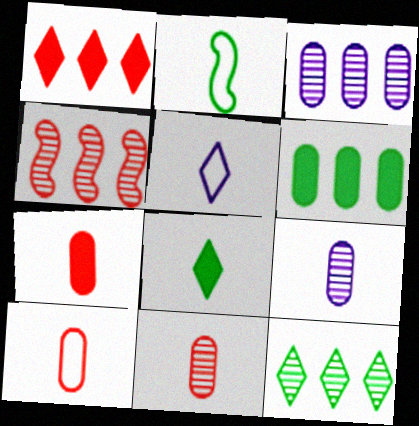[[2, 5, 10], 
[3, 4, 12], 
[7, 10, 11]]